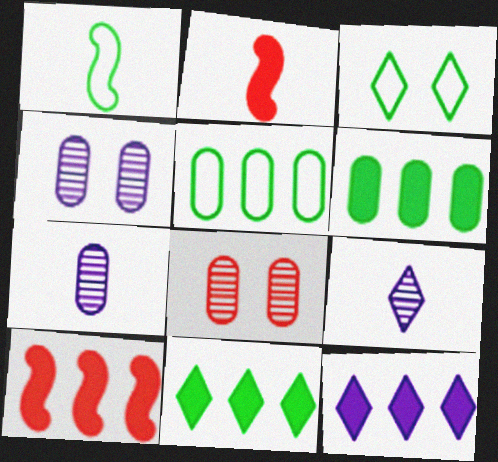[[1, 3, 5], 
[1, 8, 12], 
[3, 7, 10], 
[6, 10, 12]]